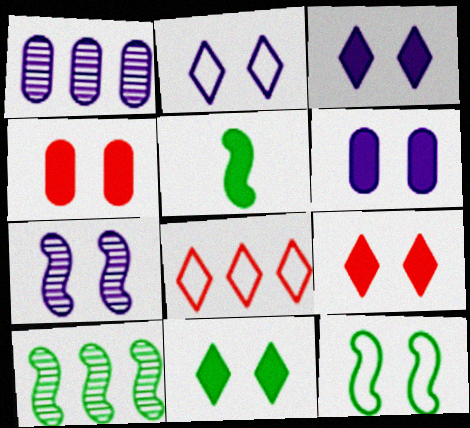[[2, 6, 7], 
[3, 9, 11], 
[5, 10, 12]]